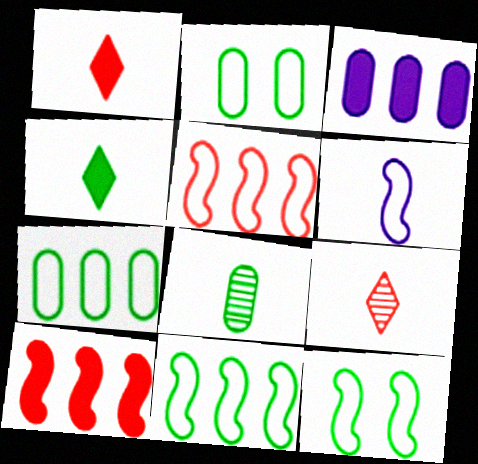[[1, 6, 8], 
[3, 9, 12], 
[5, 6, 12]]